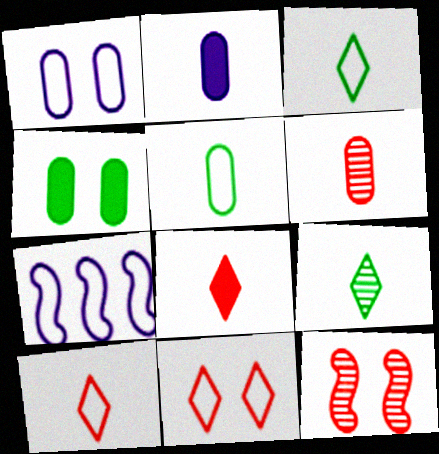[[2, 5, 6], 
[5, 7, 11]]